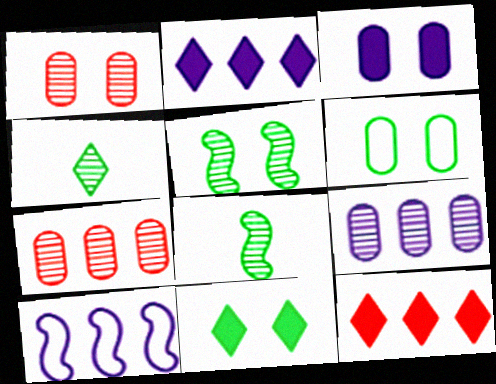[[1, 3, 6], 
[2, 9, 10], 
[5, 6, 11]]